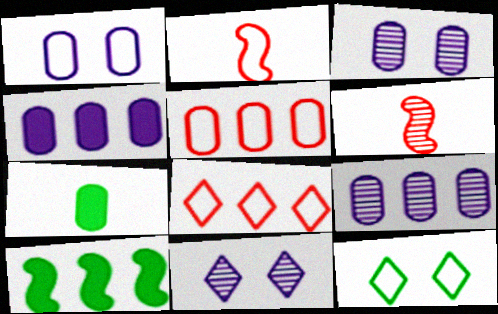[[3, 5, 7], 
[4, 6, 12], 
[8, 9, 10]]